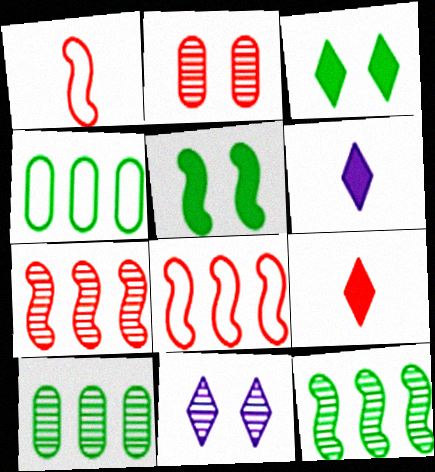[[2, 8, 9]]